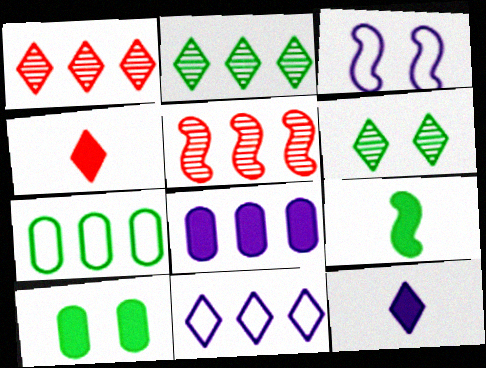[[3, 5, 9], 
[4, 6, 11], 
[6, 7, 9]]